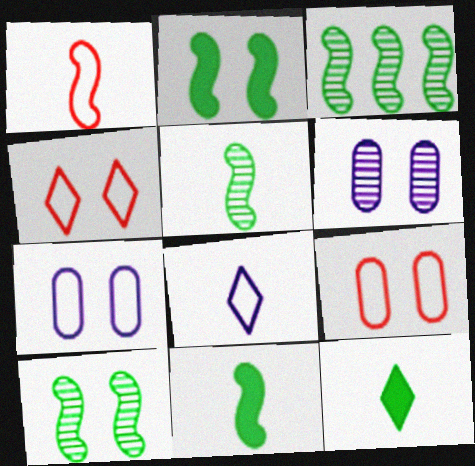[[2, 4, 6], 
[3, 5, 10]]